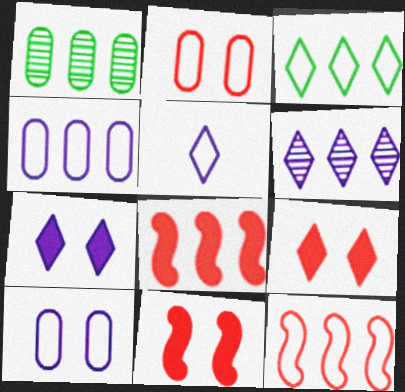[[1, 5, 11], 
[3, 4, 12], 
[5, 6, 7]]